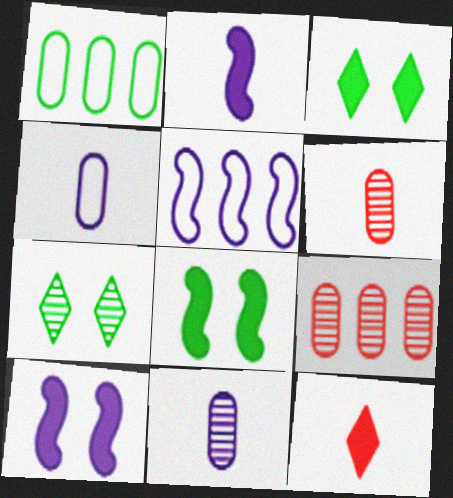[[3, 5, 6]]